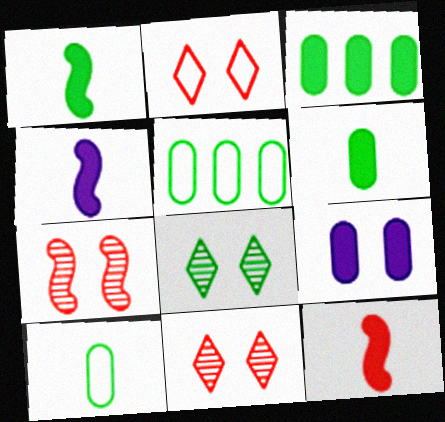[[1, 4, 12], 
[1, 5, 8], 
[4, 5, 11]]